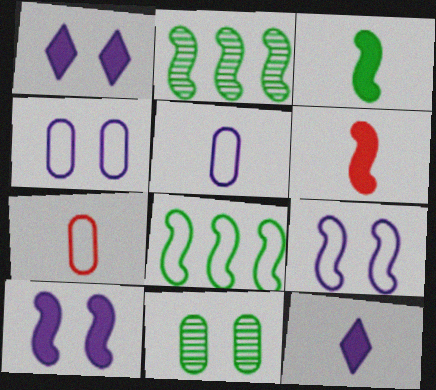[[1, 2, 7], 
[2, 6, 9]]